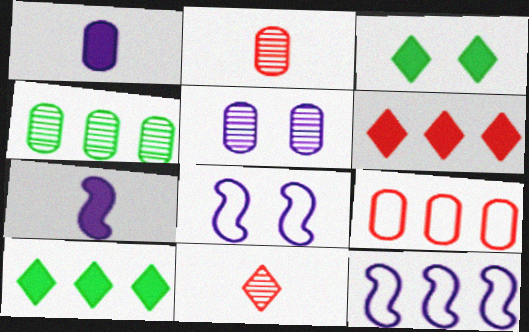[[2, 3, 12], 
[2, 4, 5], 
[2, 8, 10], 
[4, 6, 12]]